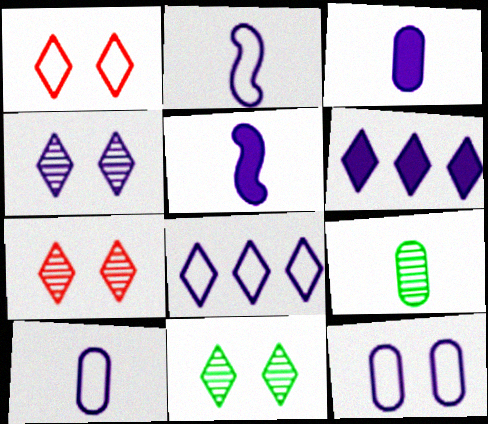[[2, 8, 12], 
[4, 7, 11]]